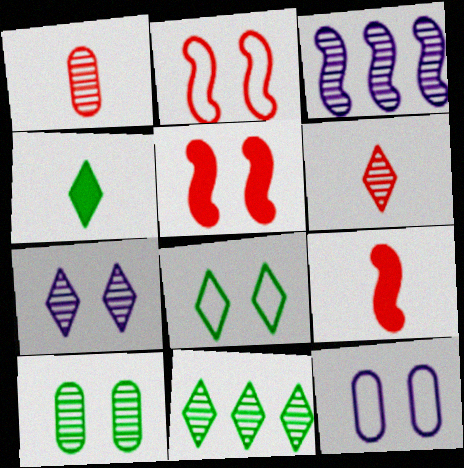[[2, 8, 12], 
[3, 6, 10], 
[4, 8, 11], 
[6, 7, 11], 
[9, 11, 12]]